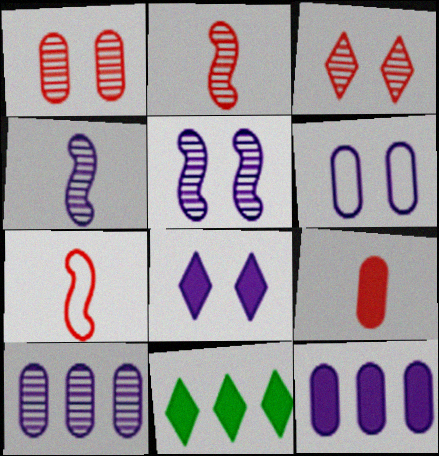[[2, 6, 11], 
[5, 6, 8]]